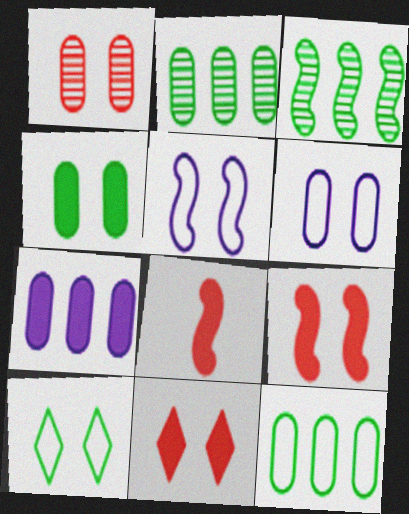[[1, 4, 6], 
[3, 5, 8]]